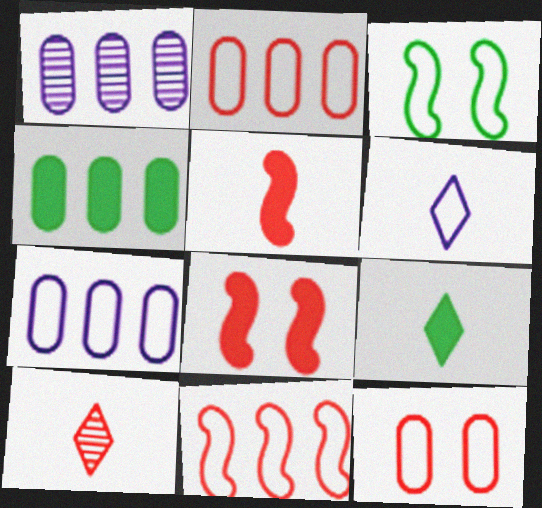[[1, 2, 4], 
[2, 3, 6], 
[2, 8, 10], 
[6, 9, 10]]